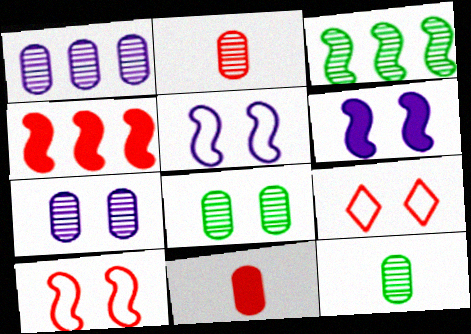[[1, 2, 8], 
[2, 4, 9], 
[6, 8, 9]]